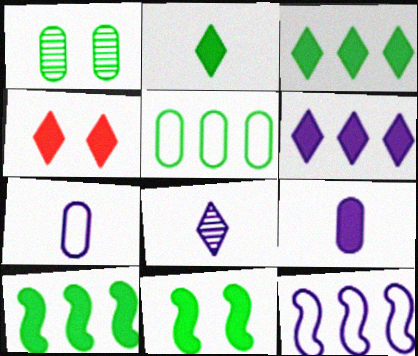[[2, 4, 6], 
[4, 9, 10]]